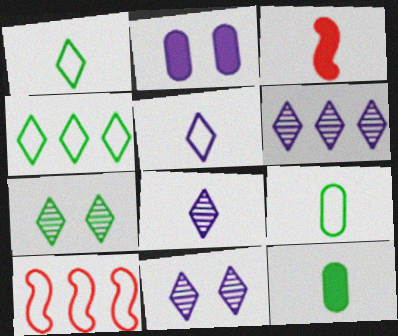[[3, 8, 9], 
[6, 8, 11], 
[10, 11, 12]]